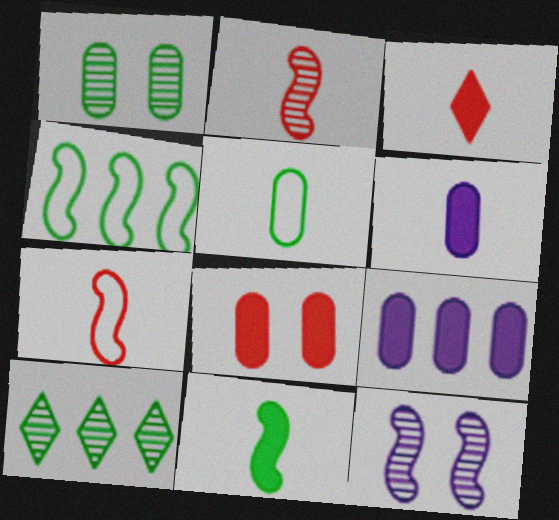[[3, 6, 11]]